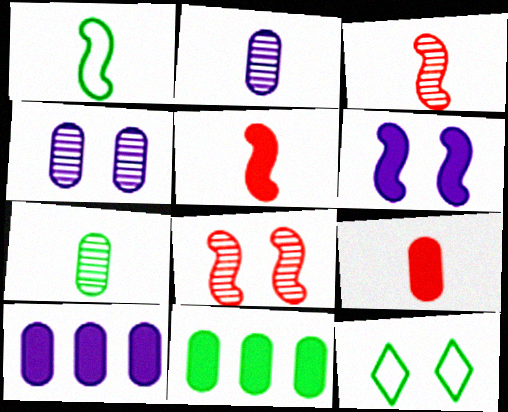[[3, 10, 12]]